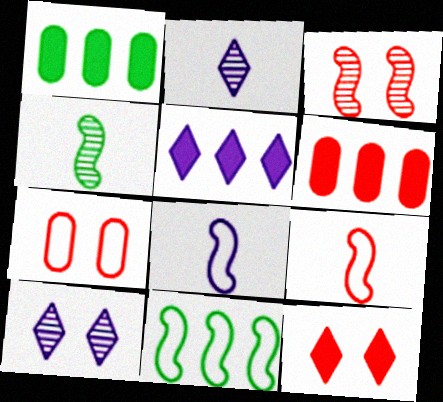[[1, 9, 10], 
[3, 7, 12], 
[4, 5, 7]]